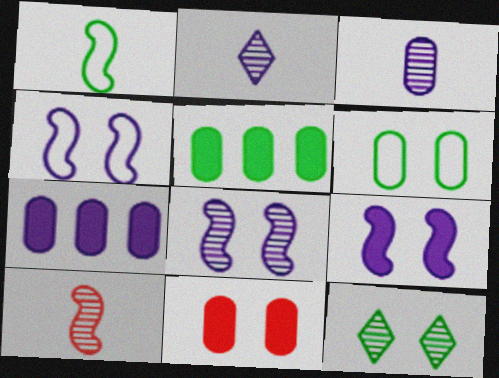[[1, 5, 12], 
[2, 4, 7], 
[4, 8, 9], 
[4, 11, 12]]